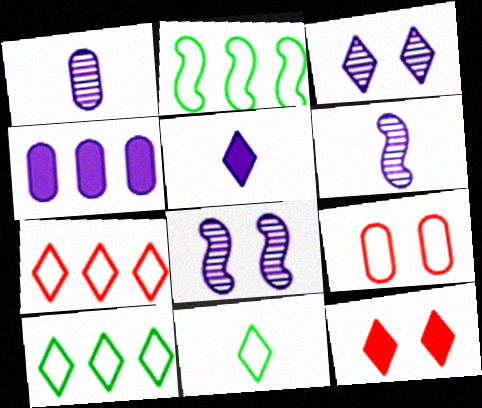[[1, 2, 12]]